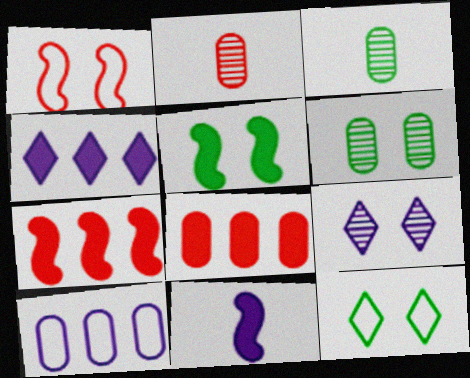[[1, 3, 4], 
[5, 6, 12], 
[5, 7, 11], 
[9, 10, 11]]